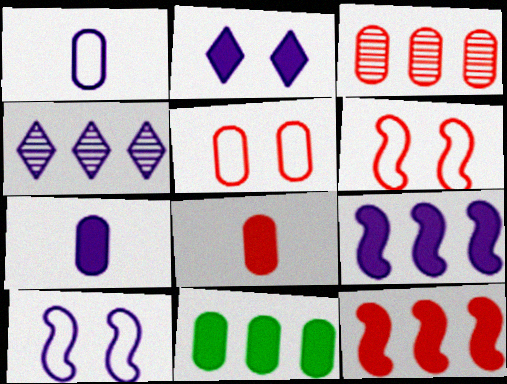[[2, 7, 9], 
[3, 5, 8], 
[4, 7, 10]]